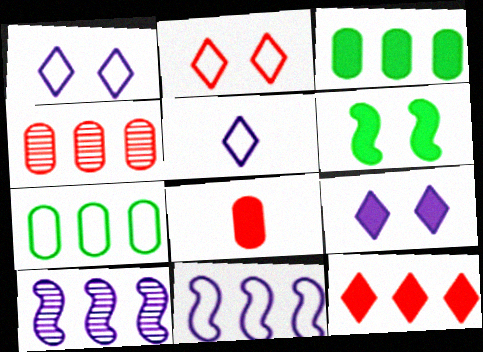[[4, 5, 6], 
[7, 10, 12]]